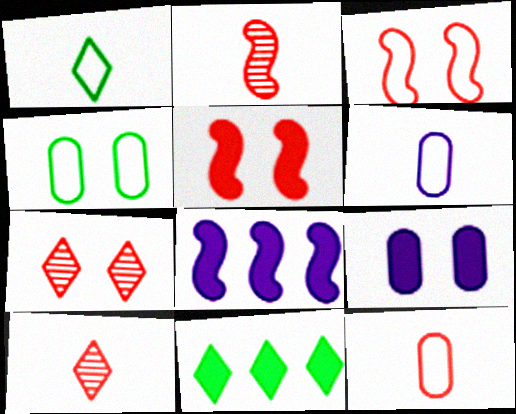[[4, 8, 10]]